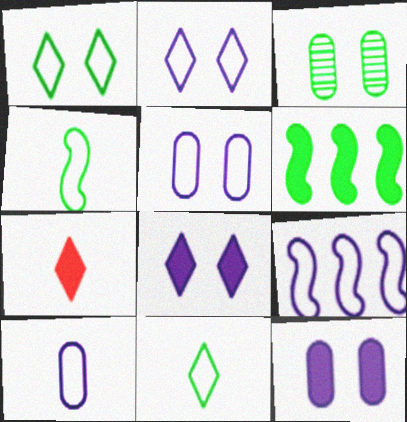[[2, 9, 10], 
[3, 6, 11], 
[3, 7, 9], 
[6, 7, 12]]